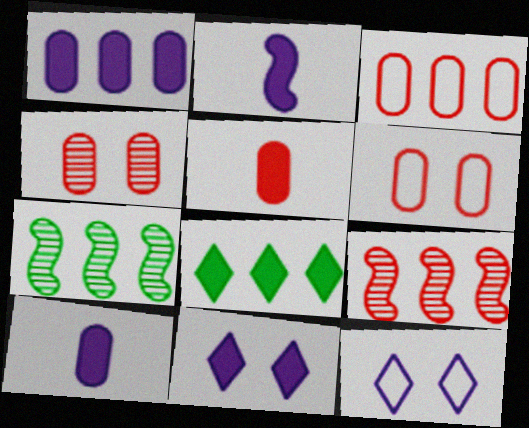[[1, 2, 11], 
[3, 4, 5], 
[5, 7, 12]]